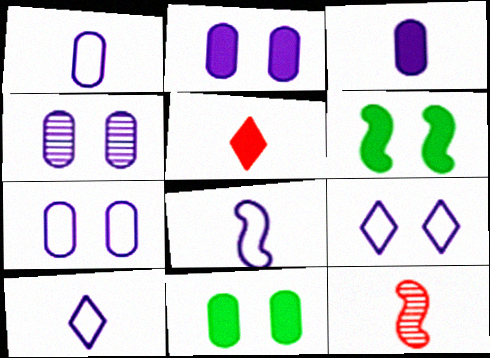[[1, 8, 10], 
[2, 4, 7]]